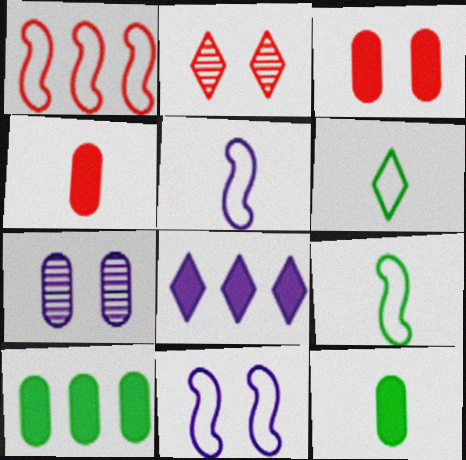[[1, 2, 4], 
[1, 9, 11], 
[2, 5, 10], 
[2, 6, 8], 
[5, 7, 8]]